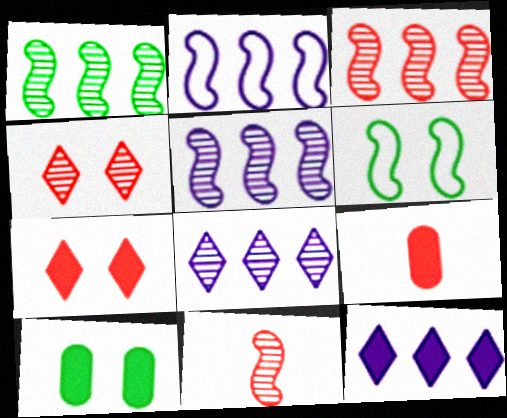[[1, 3, 5], 
[6, 8, 9]]